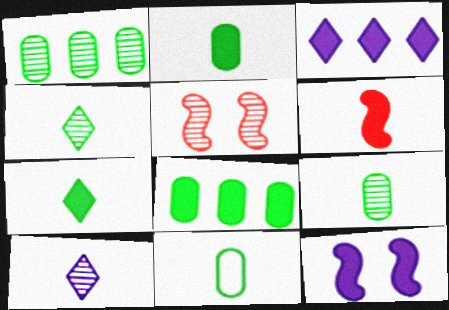[[1, 5, 10], 
[2, 9, 11], 
[3, 5, 11], 
[6, 10, 11]]